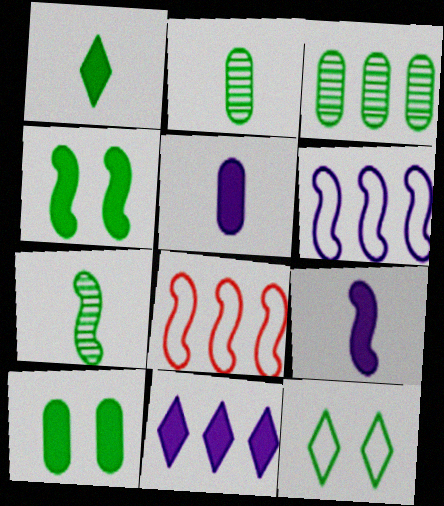[[3, 8, 11]]